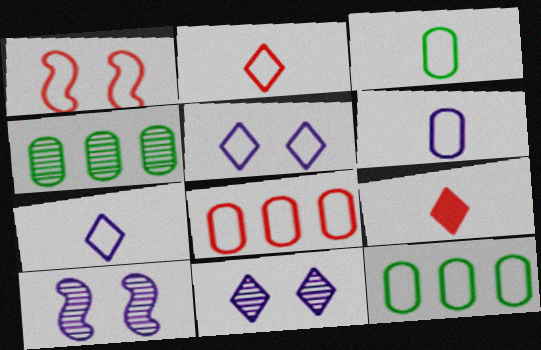[[1, 2, 8], 
[1, 7, 12], 
[9, 10, 12]]